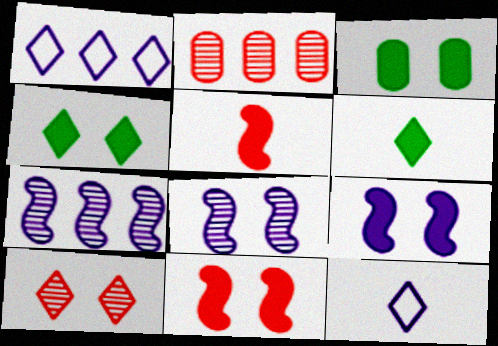[[1, 6, 10]]